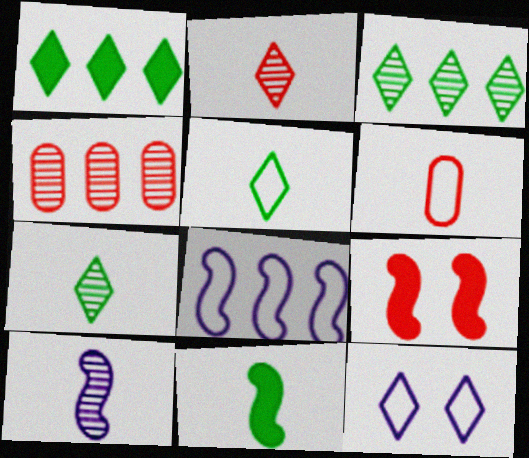[[1, 2, 12], 
[1, 4, 8], 
[4, 11, 12]]